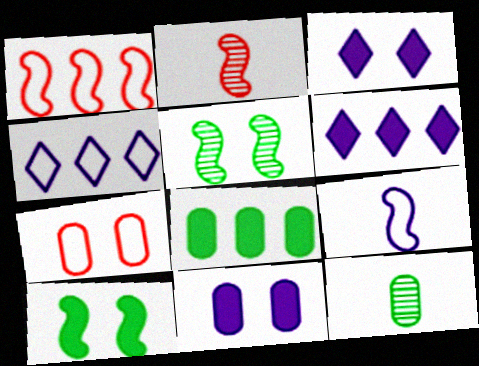[[1, 3, 12], 
[3, 5, 7]]